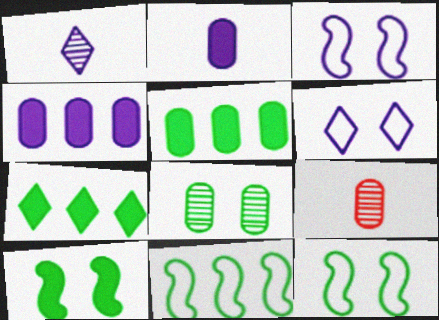[[1, 3, 4], 
[3, 7, 9]]